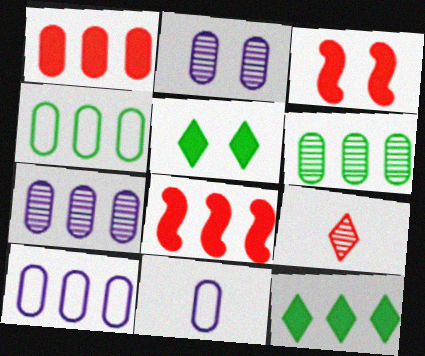[[1, 4, 7], 
[1, 6, 10]]